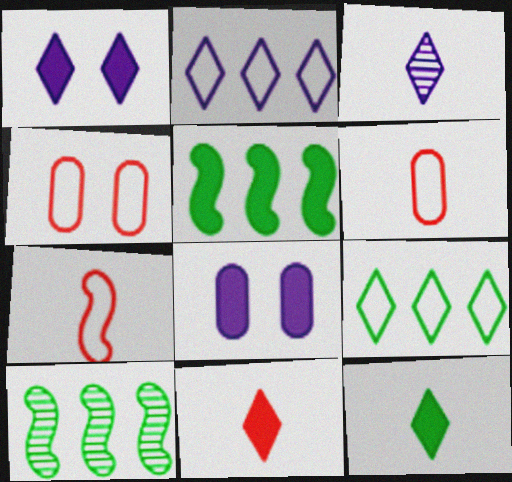[[1, 2, 3], 
[1, 6, 10], 
[3, 4, 5], 
[5, 8, 11]]